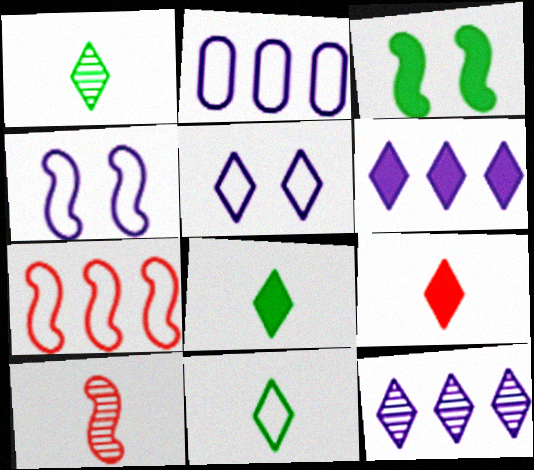[[1, 8, 11]]